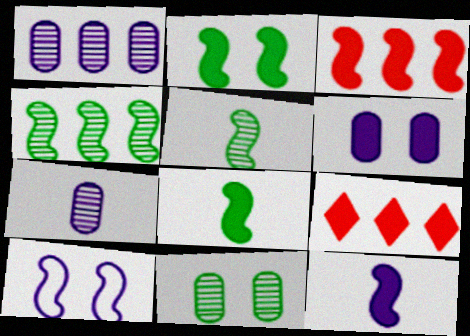[[2, 3, 12], 
[3, 5, 10], 
[6, 8, 9]]